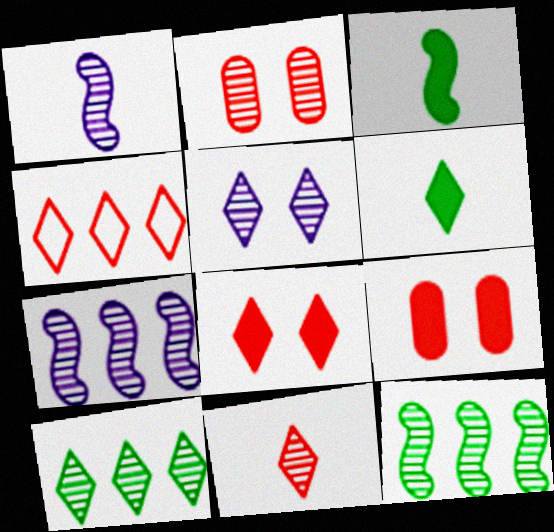[[1, 2, 10], 
[4, 5, 6], 
[4, 8, 11], 
[5, 10, 11]]